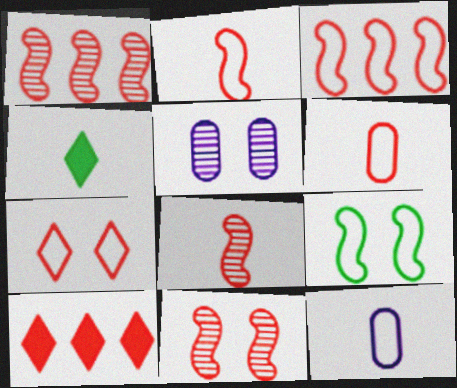[[1, 8, 11], 
[3, 4, 5], 
[3, 6, 7], 
[4, 8, 12], 
[6, 10, 11]]